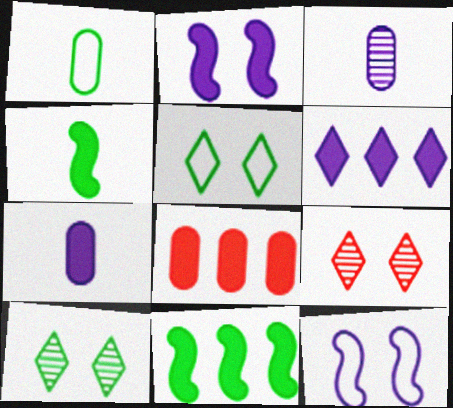[[1, 10, 11], 
[2, 6, 7], 
[3, 6, 12], 
[6, 8, 11]]